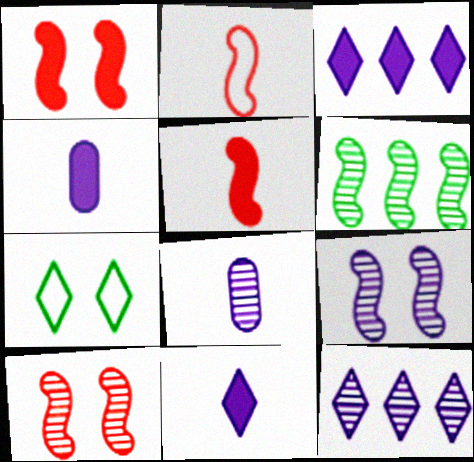[[8, 9, 12]]